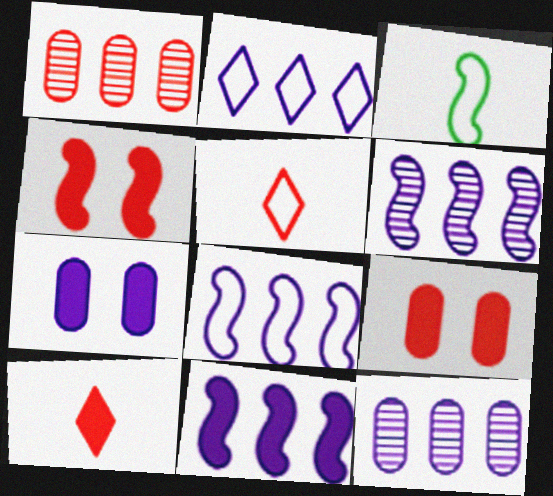[[1, 4, 5], 
[2, 11, 12], 
[3, 4, 6], 
[6, 8, 11]]